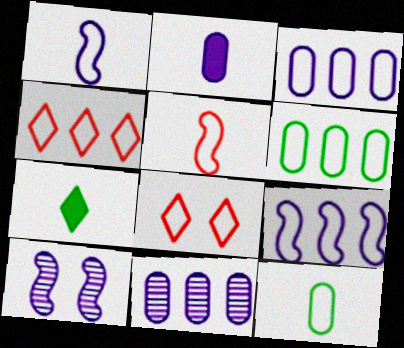[[1, 6, 8], 
[4, 6, 9], 
[8, 9, 12]]